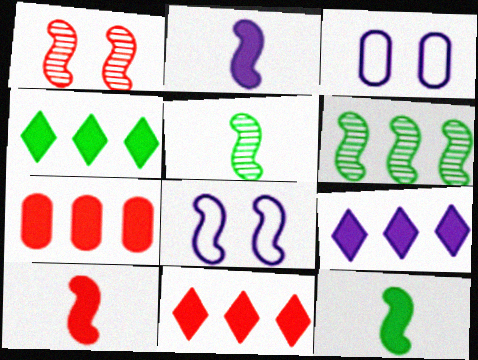[[2, 10, 12], 
[3, 5, 11], 
[4, 9, 11], 
[6, 8, 10]]